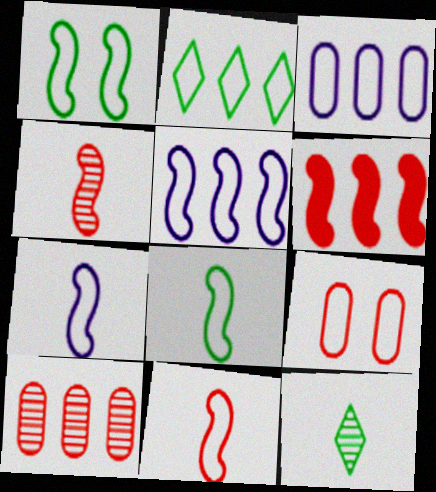[[1, 5, 11], 
[2, 7, 9], 
[7, 8, 11]]